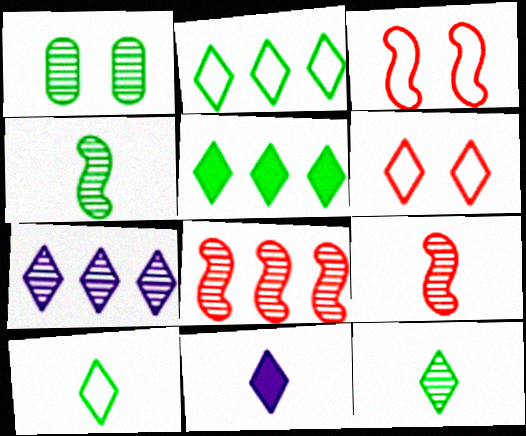[[1, 7, 9]]